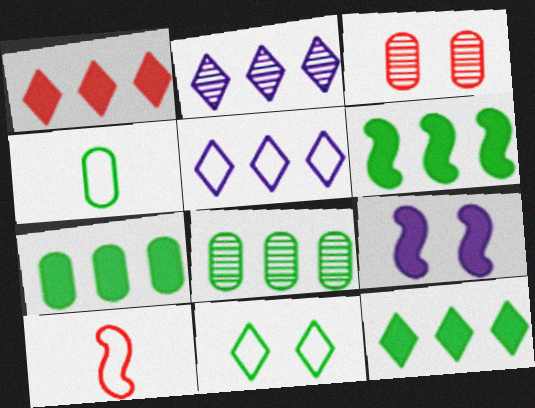[[1, 3, 10], 
[3, 9, 11], 
[6, 7, 12]]